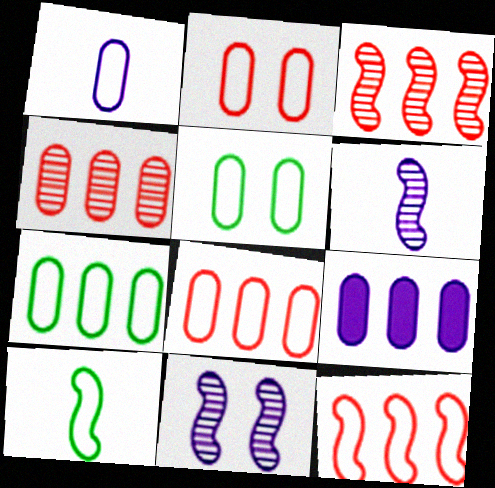[[1, 2, 7], 
[1, 5, 8], 
[4, 7, 9]]